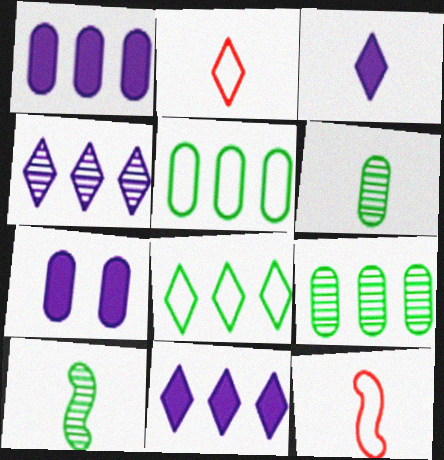[[3, 6, 12]]